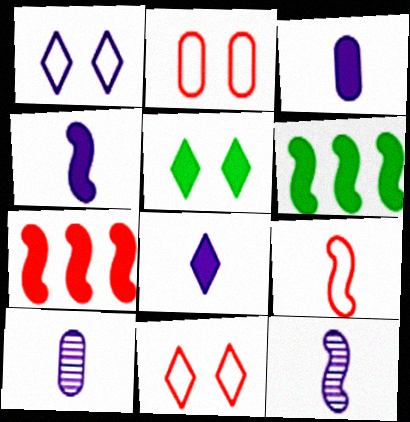[[3, 4, 8], 
[3, 5, 7], 
[6, 10, 11]]